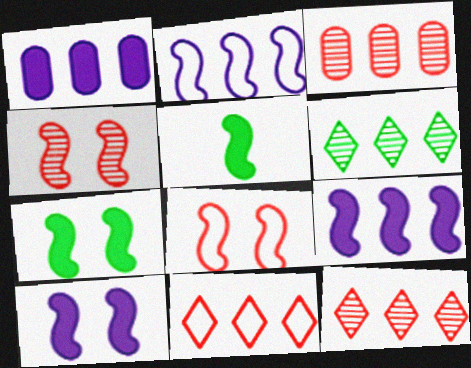[[2, 4, 5]]